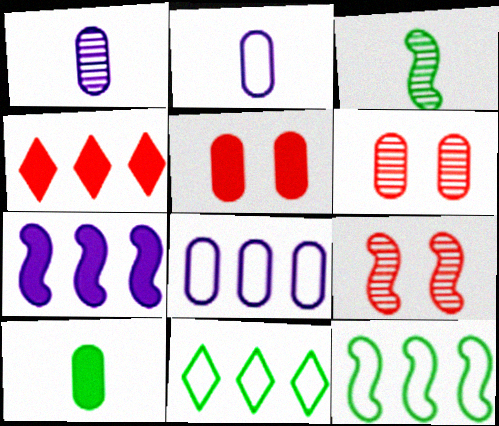[[6, 8, 10]]